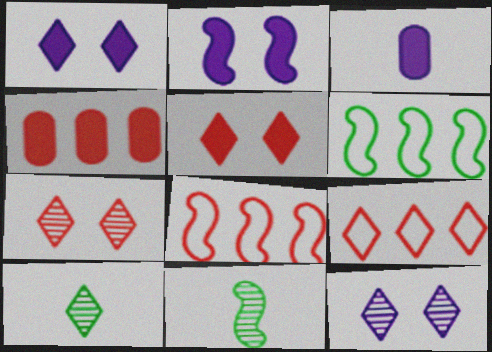[[1, 9, 10], 
[2, 8, 11], 
[3, 6, 7]]